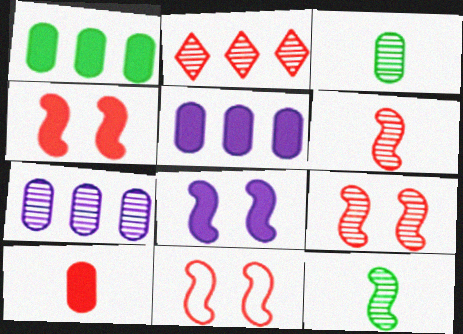[[2, 10, 11], 
[4, 9, 11]]